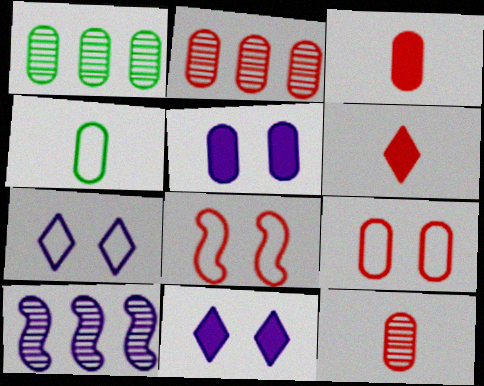[[2, 3, 9], 
[2, 4, 5], 
[2, 6, 8]]